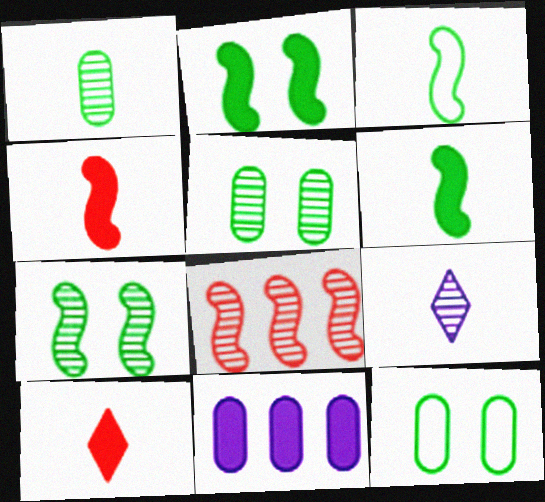[[2, 10, 11], 
[5, 8, 9]]